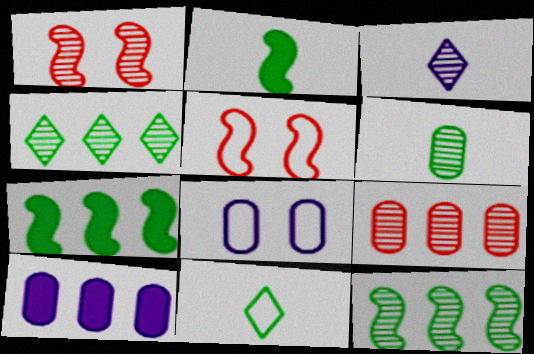[[1, 10, 11], 
[2, 6, 11]]